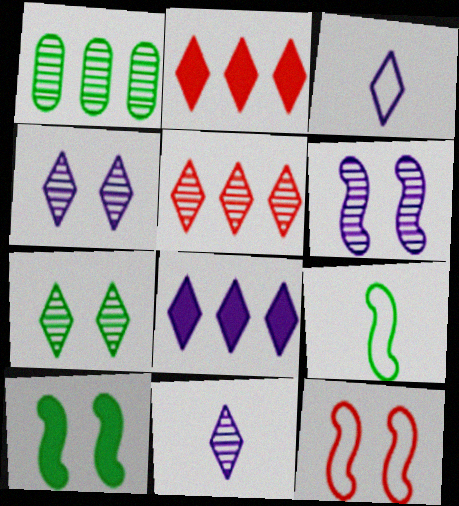[[2, 3, 7], 
[3, 4, 8], 
[5, 7, 11], 
[6, 10, 12]]